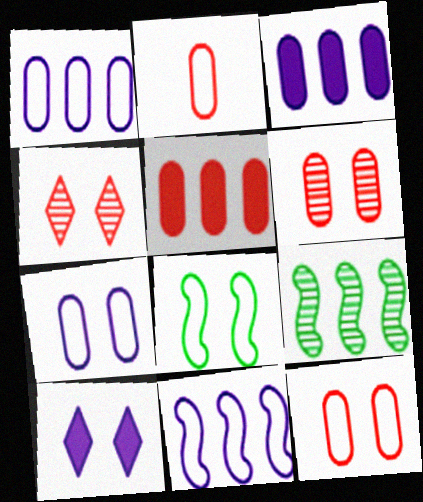[[2, 5, 6], 
[2, 9, 10], 
[6, 8, 10]]